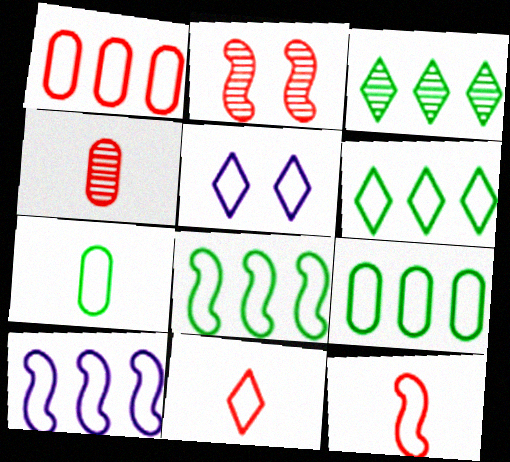[[1, 6, 10], 
[5, 6, 11], 
[5, 9, 12], 
[6, 8, 9]]